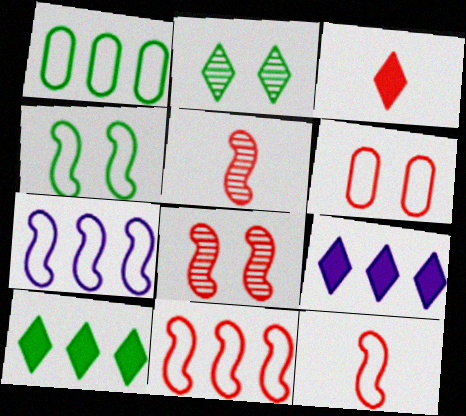[[4, 7, 12]]